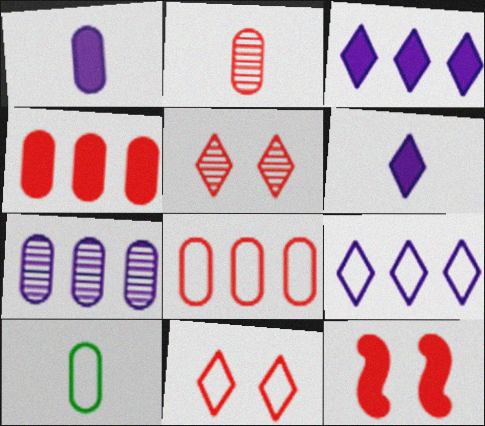[[1, 2, 10]]